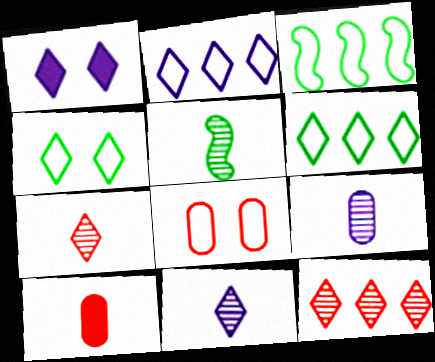[[1, 2, 11], 
[1, 6, 7], 
[5, 7, 9]]